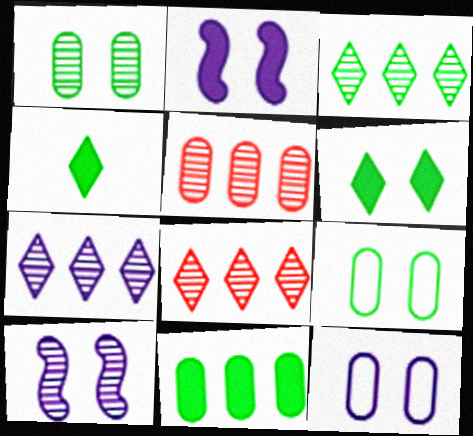[[3, 7, 8]]